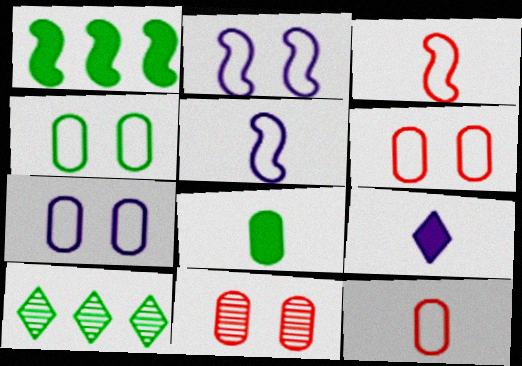[[4, 6, 7]]